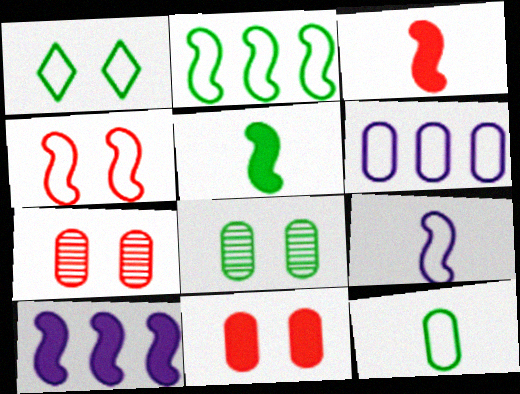[[1, 2, 12], 
[2, 4, 9]]